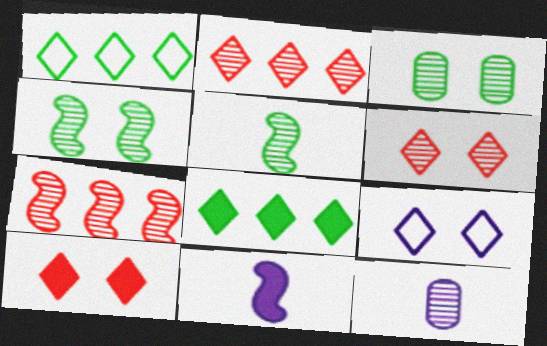[[2, 4, 12]]